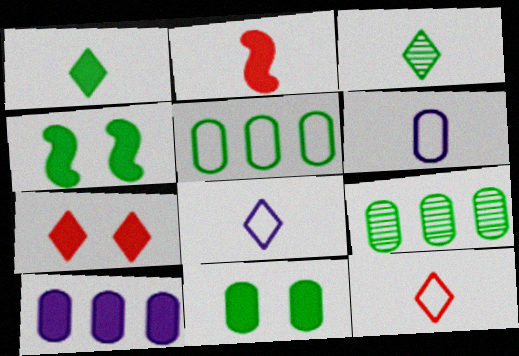[[2, 3, 6], 
[3, 4, 5]]